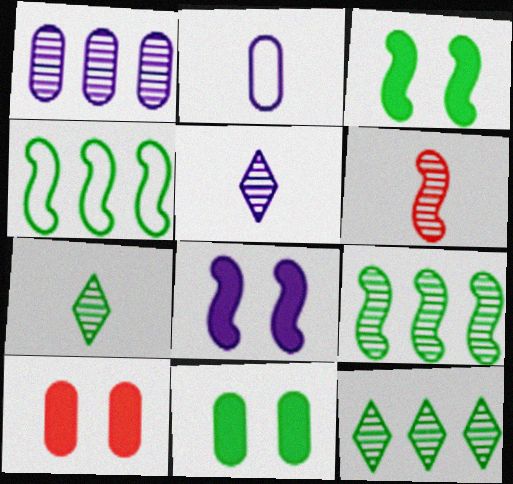[[4, 5, 10], 
[4, 6, 8], 
[4, 7, 11]]